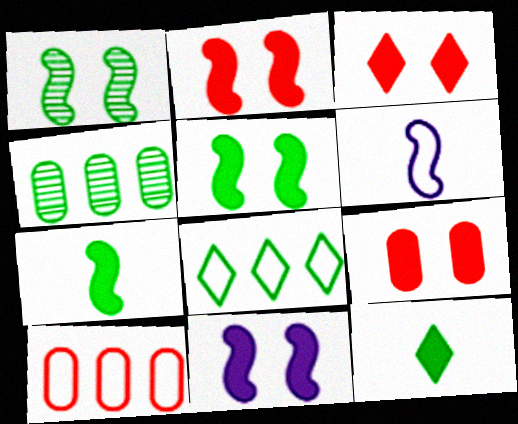[[2, 3, 9], 
[2, 5, 11], 
[3, 4, 6]]